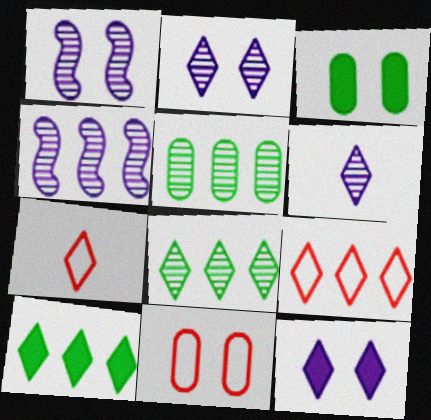[[2, 7, 10], 
[3, 4, 7], 
[7, 8, 12]]